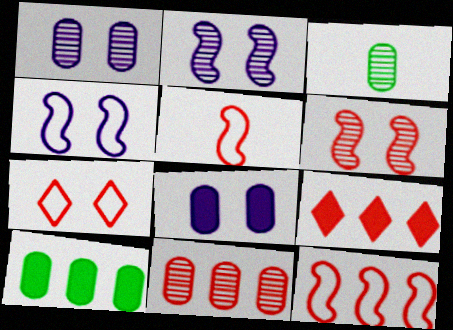[[1, 3, 11], 
[3, 4, 9], 
[9, 11, 12]]